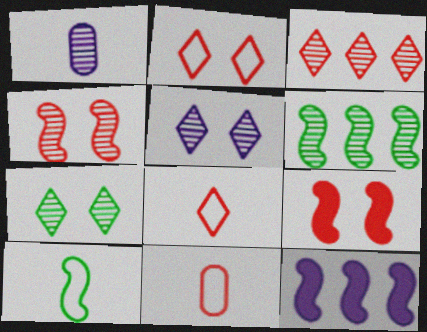[[3, 9, 11], 
[4, 10, 12], 
[7, 11, 12]]